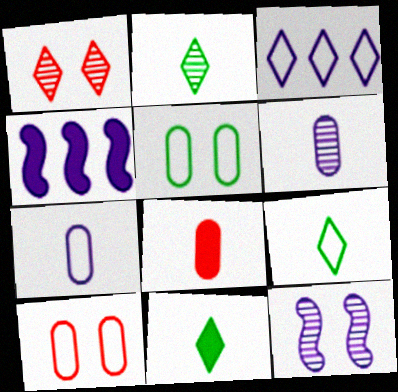[[1, 3, 11], 
[2, 4, 10], 
[2, 9, 11]]